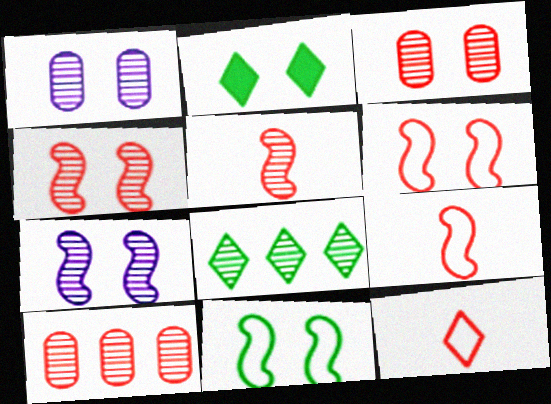[[1, 2, 6], 
[1, 5, 8]]